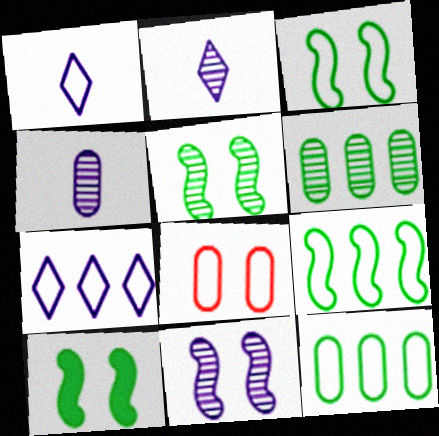[[1, 8, 9], 
[3, 5, 10]]